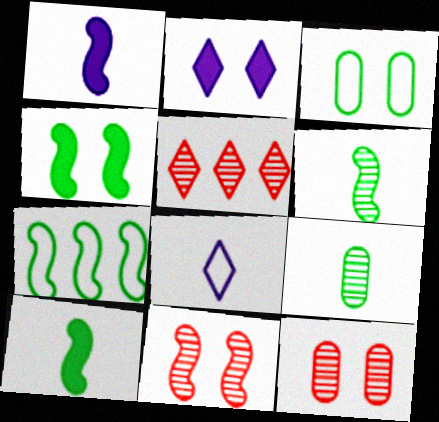[[1, 3, 5], 
[1, 7, 11], 
[2, 3, 11], 
[4, 6, 7]]